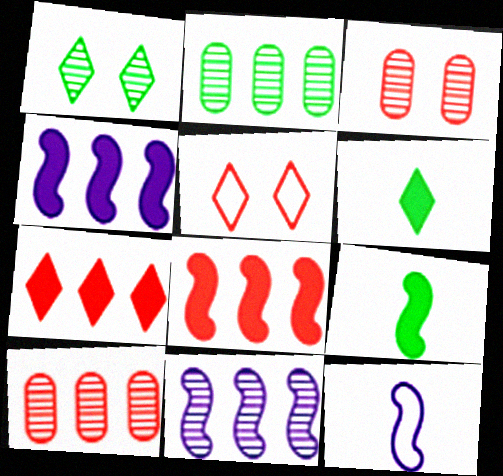[]